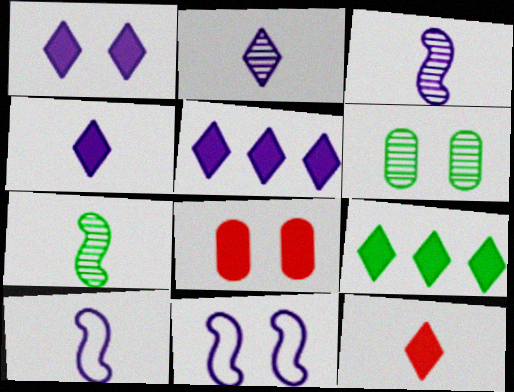[[1, 4, 5], 
[1, 9, 12]]